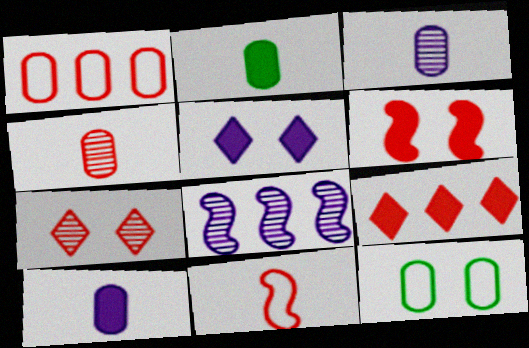[]